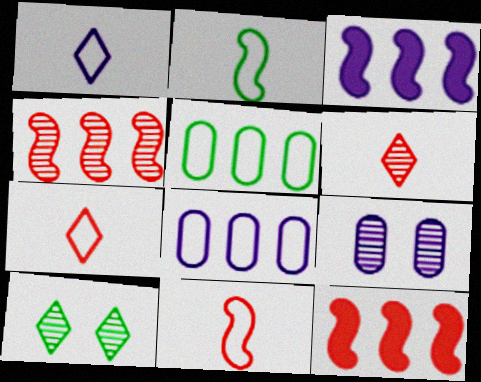[[1, 3, 9]]